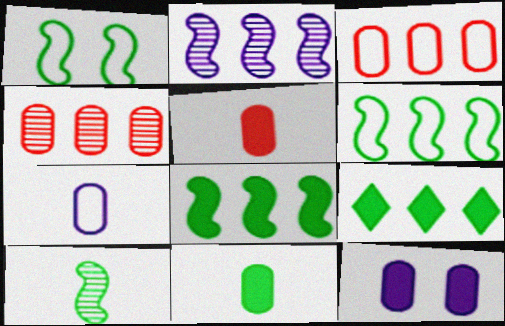[[1, 8, 10], 
[2, 3, 9]]